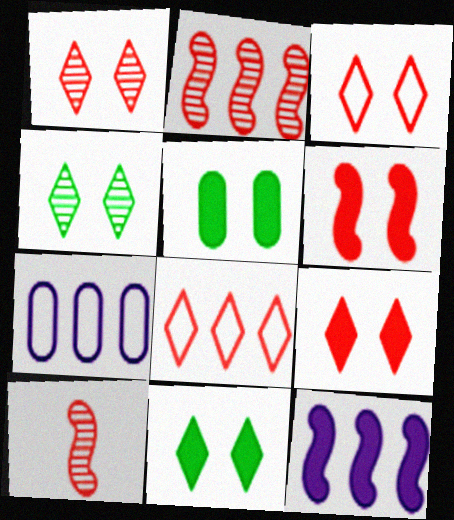[[1, 3, 9], 
[7, 10, 11]]